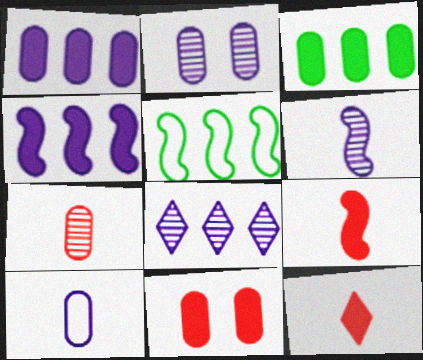[[1, 2, 10], 
[2, 5, 12], 
[2, 6, 8]]